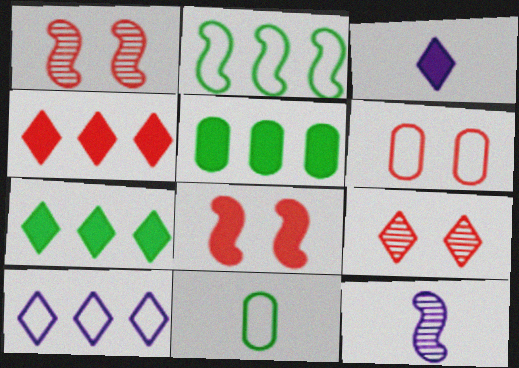[[2, 8, 12], 
[3, 5, 8], 
[6, 7, 12], 
[6, 8, 9]]